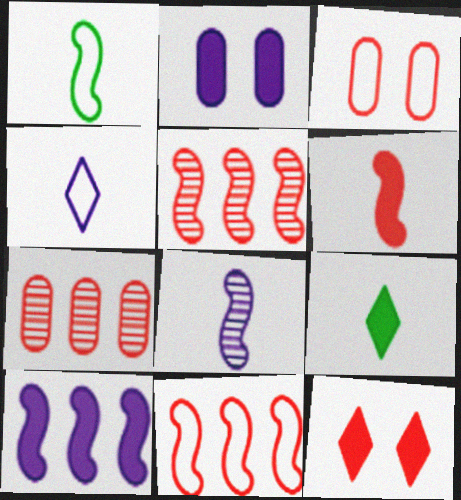[[1, 6, 8]]